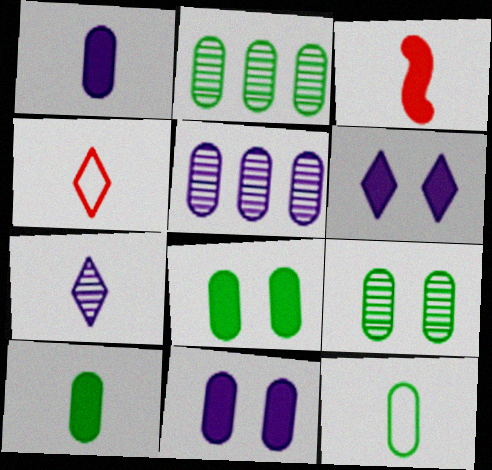[[2, 8, 12], 
[3, 7, 12]]